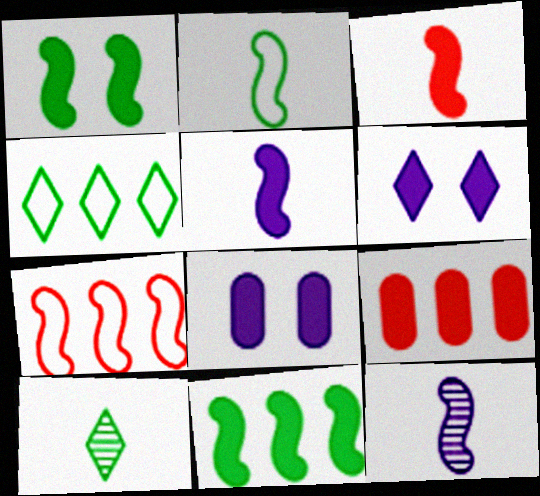[[1, 7, 12], 
[2, 3, 12], 
[7, 8, 10]]